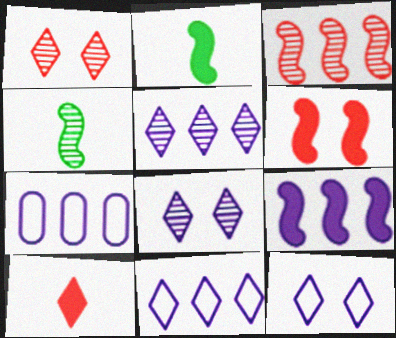[[1, 2, 7], 
[2, 6, 9], 
[5, 7, 9]]